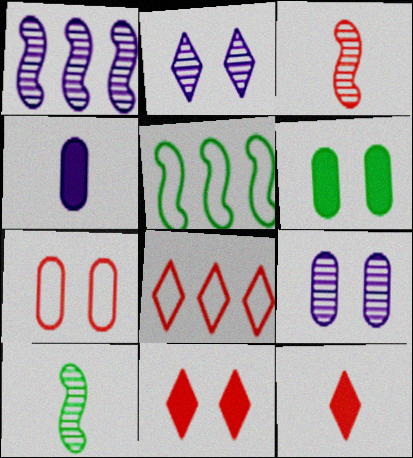[[5, 9, 12], 
[6, 7, 9]]